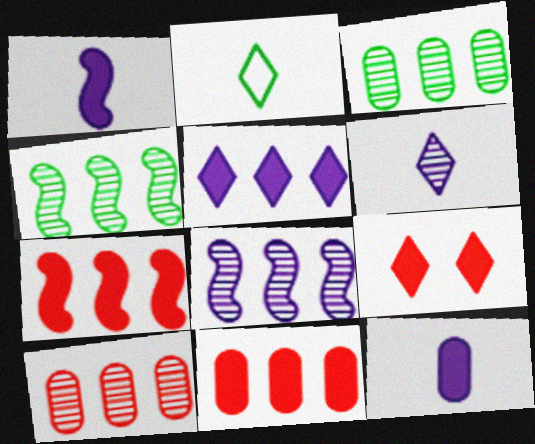[]